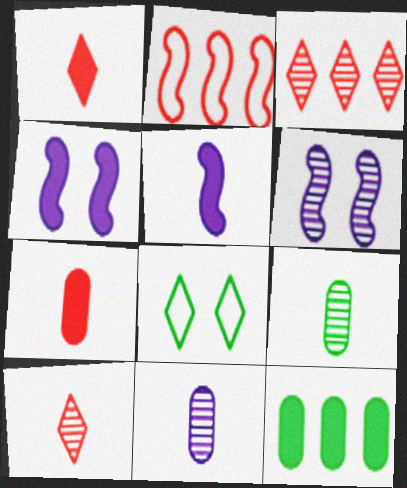[[1, 4, 12], 
[3, 6, 9]]